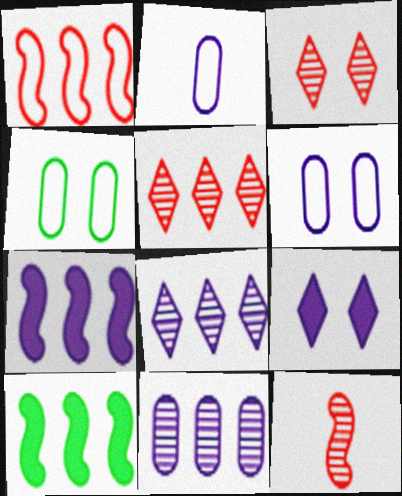[[2, 3, 10]]